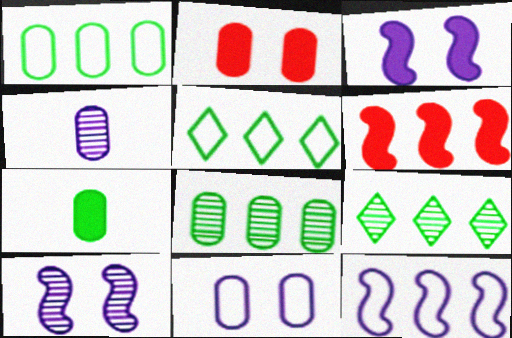[[1, 2, 4]]